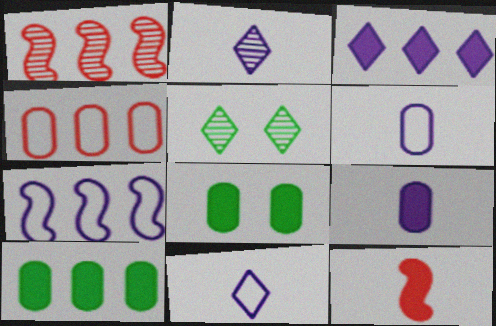[[1, 8, 11], 
[3, 8, 12]]